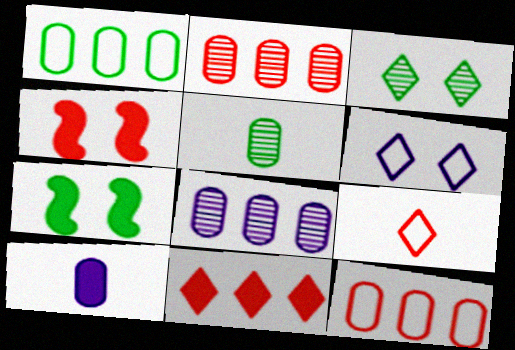[[2, 4, 9], 
[7, 8, 9], 
[7, 10, 11]]